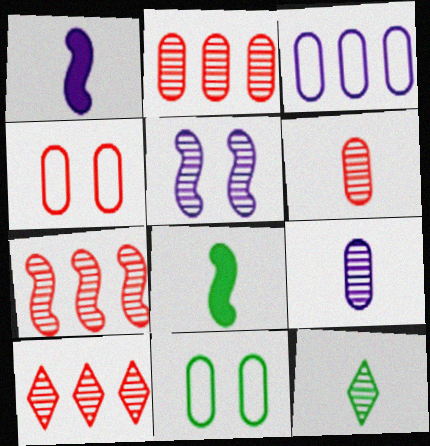[[1, 10, 11], 
[2, 5, 12], 
[2, 7, 10]]